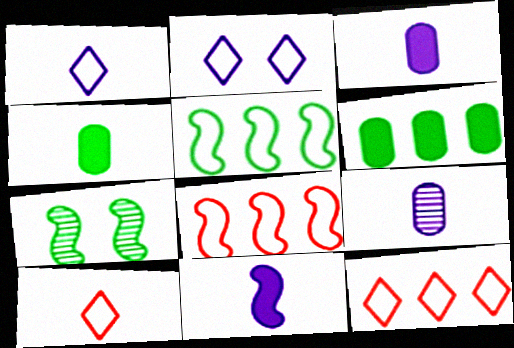[[1, 9, 11], 
[3, 7, 12], 
[7, 8, 11]]